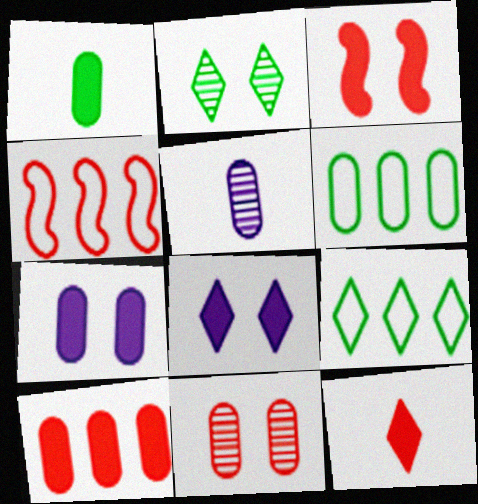[[1, 7, 10], 
[3, 5, 9], 
[3, 10, 12], 
[4, 11, 12]]